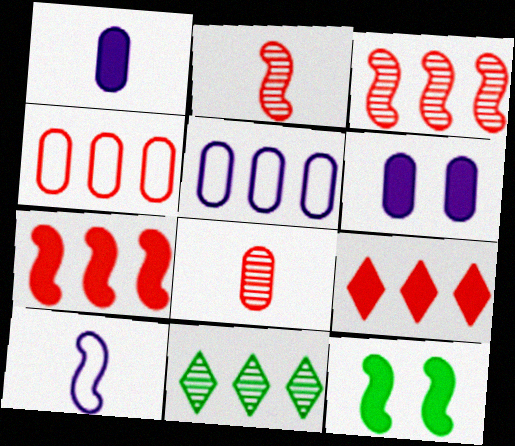[[1, 9, 12], 
[3, 4, 9], 
[3, 10, 12], 
[5, 7, 11]]